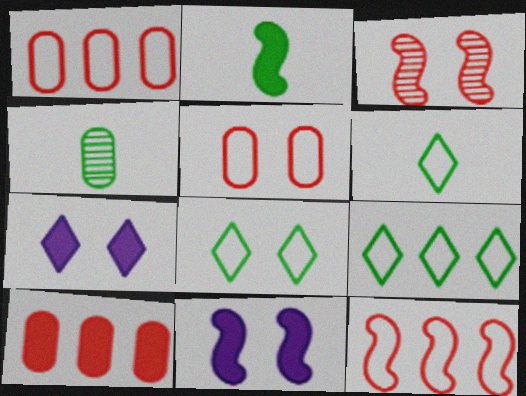[[2, 4, 6], 
[2, 7, 10], 
[4, 7, 12], 
[6, 8, 9]]